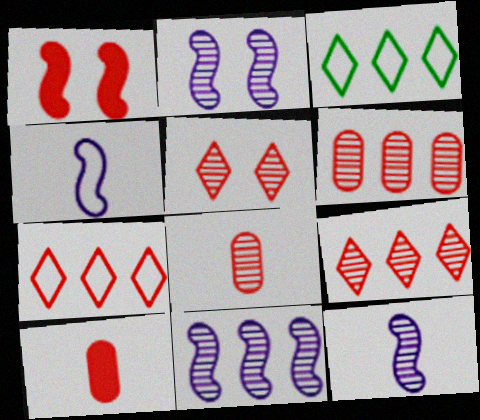[[1, 7, 8], 
[2, 3, 10], 
[2, 11, 12]]